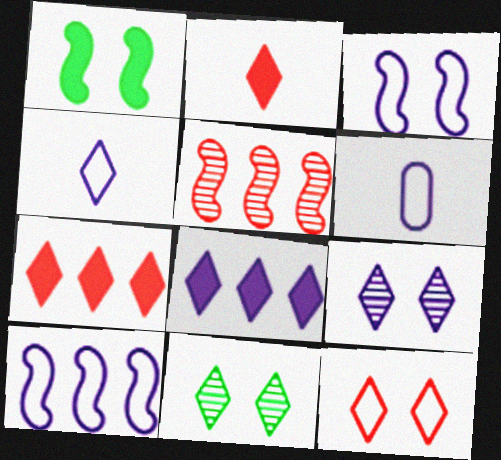[[4, 7, 11], 
[4, 8, 9]]